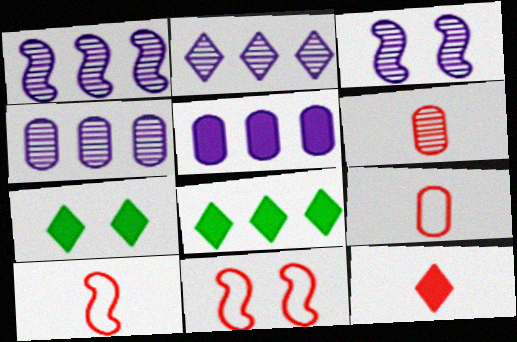[[1, 2, 4], 
[1, 7, 9], 
[3, 8, 9], 
[4, 7, 10], 
[6, 10, 12]]